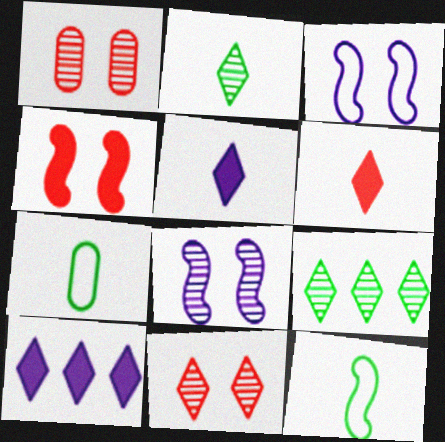[[1, 10, 12]]